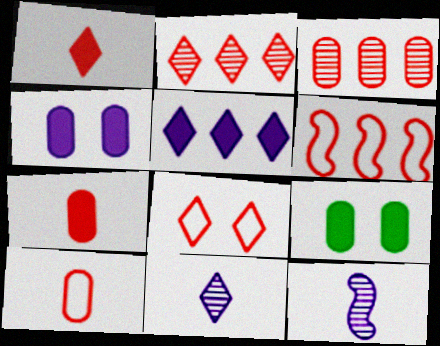[[1, 2, 8], 
[6, 8, 10], 
[6, 9, 11]]